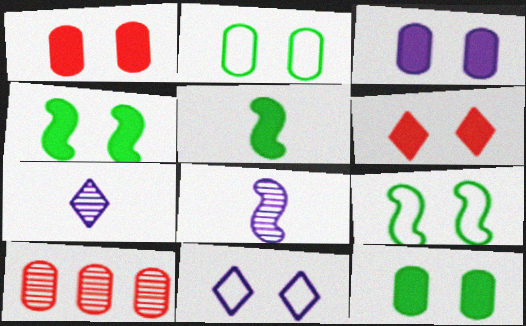[[1, 3, 12], 
[3, 4, 6], 
[5, 10, 11]]